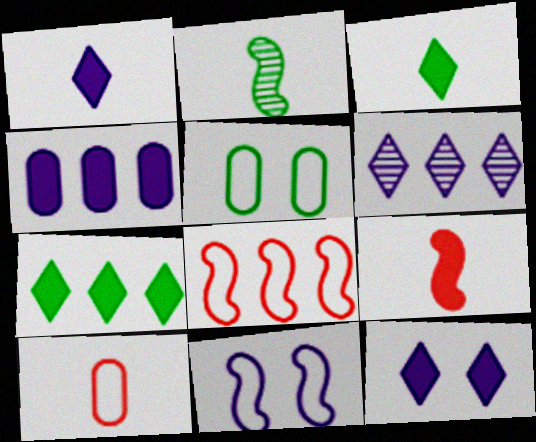[[1, 2, 10], 
[2, 5, 7], 
[5, 6, 9]]